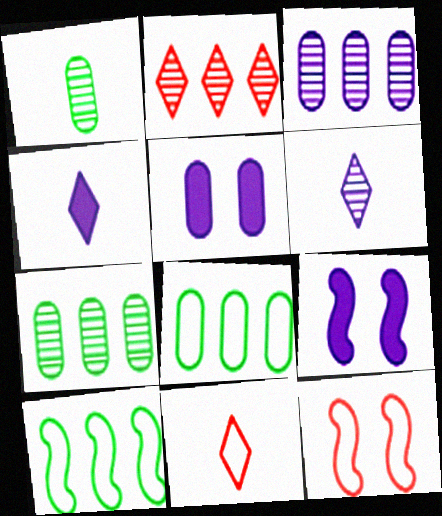[[4, 7, 12], 
[7, 9, 11]]